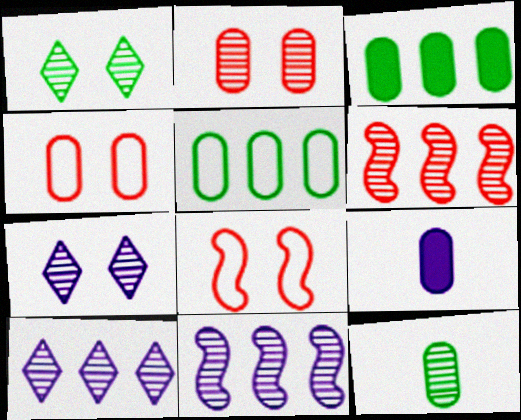[[2, 5, 9], 
[6, 7, 12]]